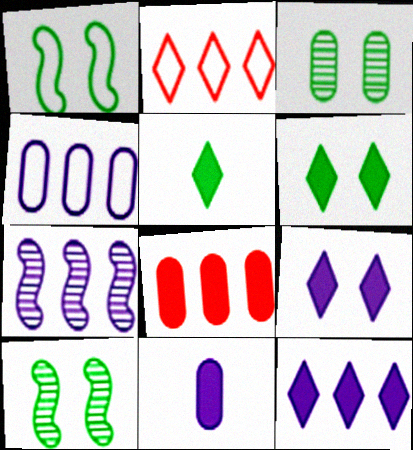[[1, 3, 6], 
[2, 10, 11], 
[4, 7, 12]]